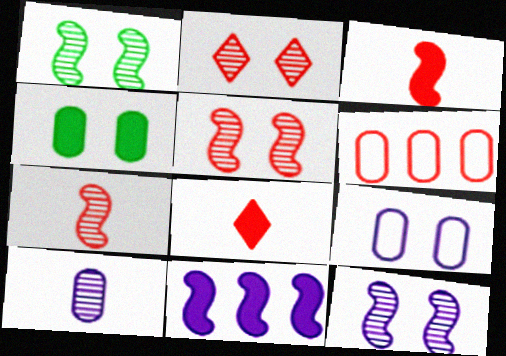[[1, 5, 12], 
[2, 3, 6], 
[4, 6, 10], 
[4, 8, 11], 
[5, 6, 8]]